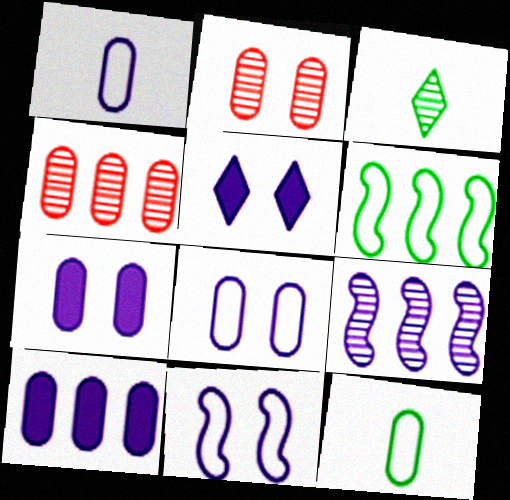[[1, 5, 9], 
[2, 3, 9], 
[2, 10, 12], 
[4, 7, 12]]